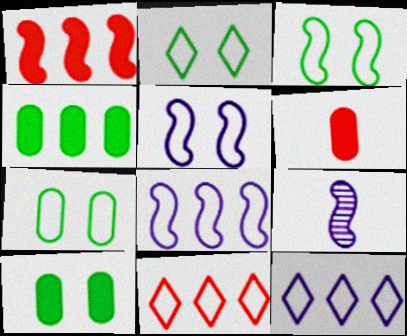[[1, 3, 9], 
[2, 3, 7], 
[9, 10, 11]]